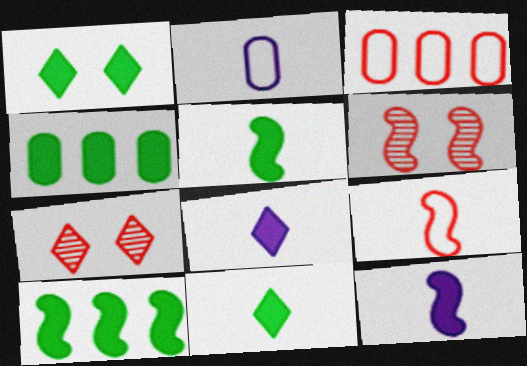[[1, 4, 5], 
[2, 7, 10]]